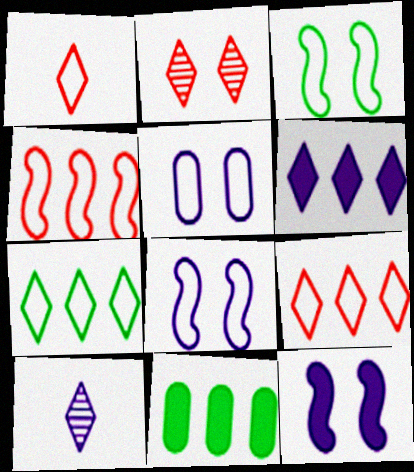[]